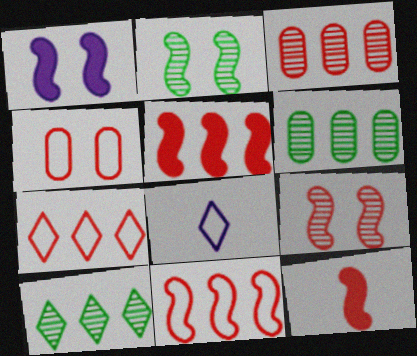[[3, 5, 7], 
[9, 11, 12]]